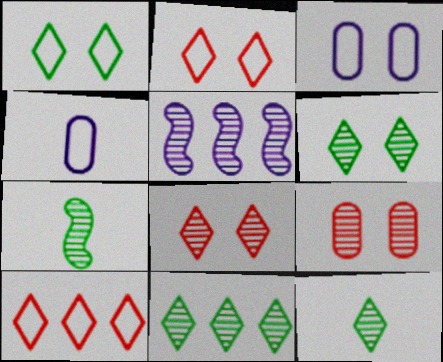[[5, 9, 12], 
[6, 11, 12]]